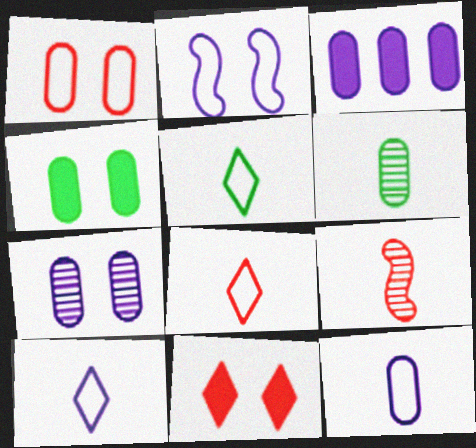[[1, 3, 6], 
[1, 4, 7], 
[3, 7, 12], 
[5, 8, 10]]